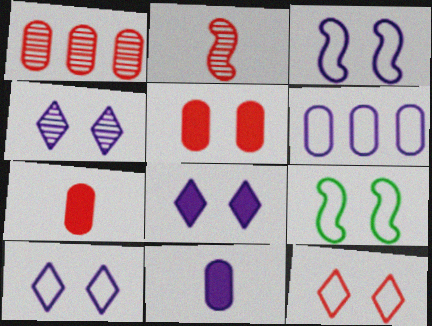[[4, 5, 9], 
[4, 8, 10]]